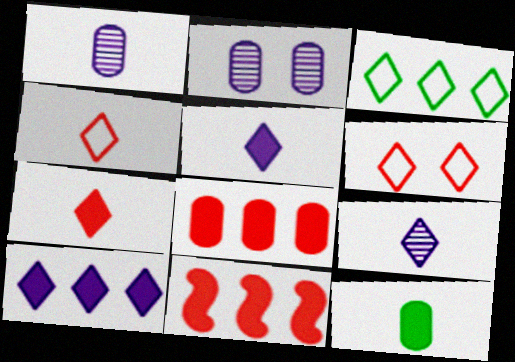[]